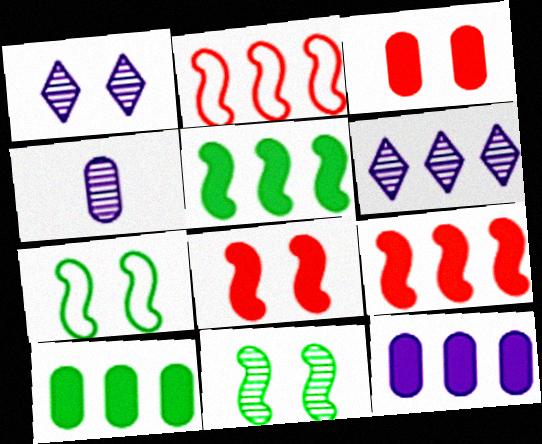[[1, 3, 7], 
[2, 6, 10]]